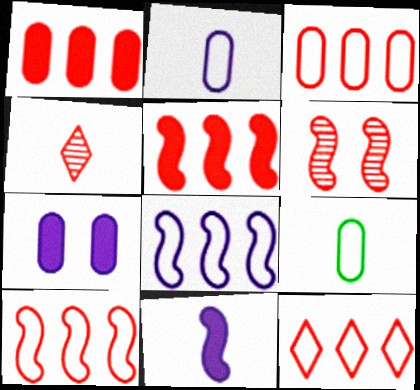[[3, 10, 12], 
[4, 9, 11]]